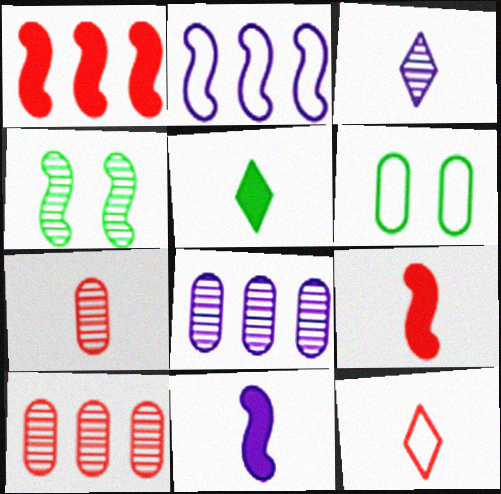[[1, 3, 6], 
[2, 4, 9], 
[2, 6, 12], 
[3, 4, 10], 
[3, 5, 12], 
[7, 9, 12]]